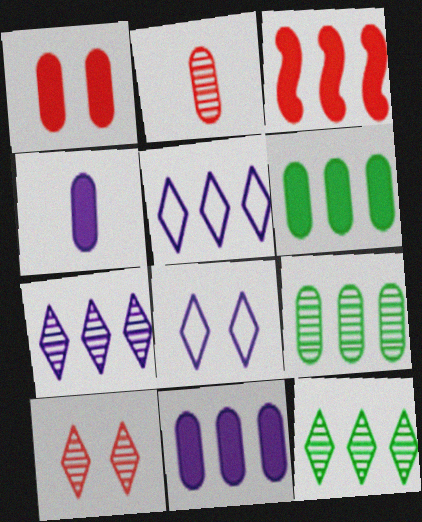[[1, 4, 6], 
[3, 5, 9]]